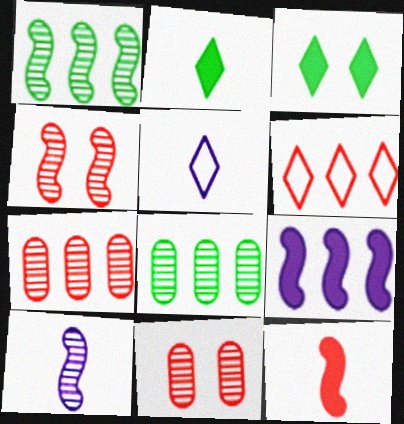[[1, 4, 10], 
[6, 8, 9], 
[6, 11, 12]]